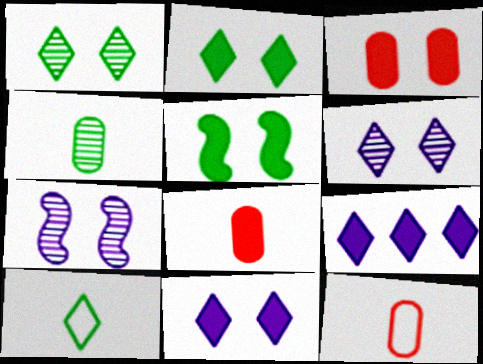[[3, 5, 11], 
[5, 8, 9]]